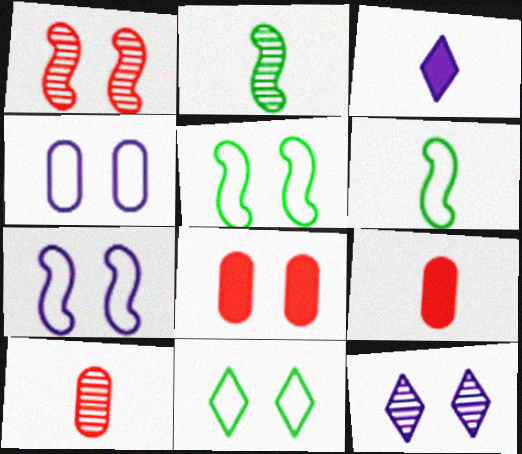[[3, 6, 10], 
[5, 8, 12]]